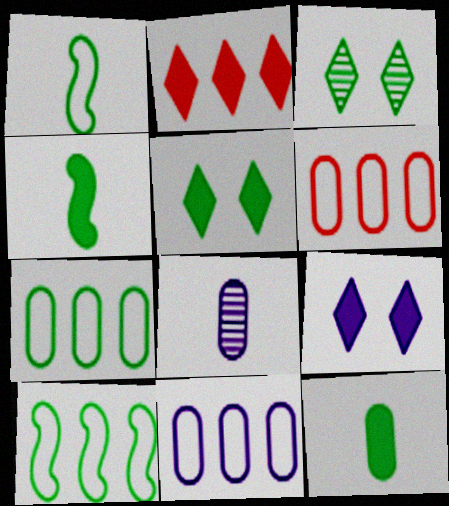[[3, 4, 7], 
[3, 10, 12], 
[6, 7, 11]]